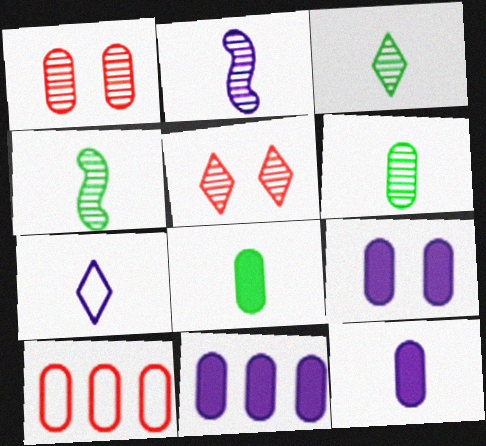[[2, 7, 12], 
[3, 4, 6], 
[6, 9, 10], 
[9, 11, 12]]